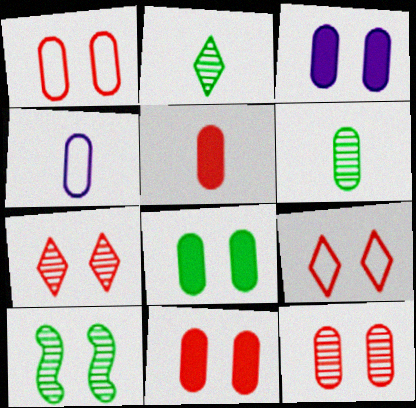[[1, 11, 12], 
[3, 8, 11], 
[3, 9, 10], 
[4, 5, 6]]